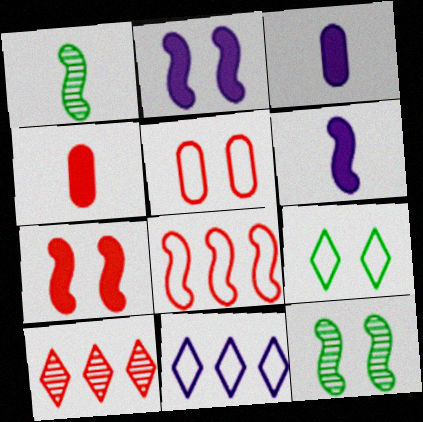[[1, 2, 8], 
[4, 11, 12], 
[6, 8, 12]]